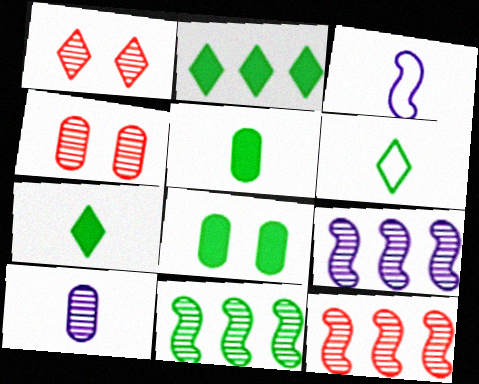[[1, 10, 11], 
[2, 3, 4], 
[6, 8, 11], 
[9, 11, 12]]